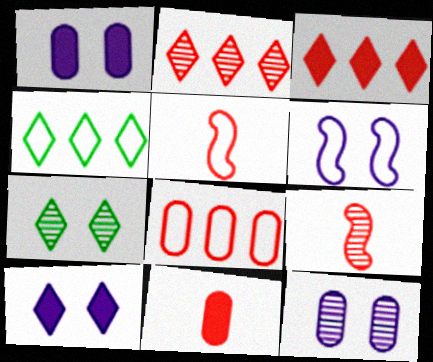[[1, 4, 9], 
[6, 10, 12]]